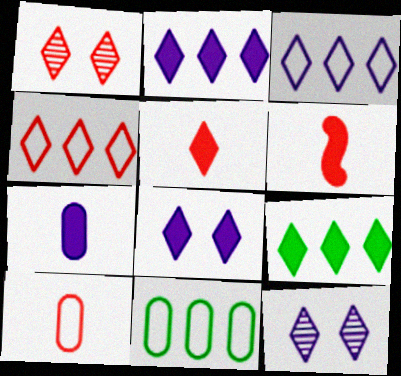[[1, 4, 5], 
[5, 8, 9], 
[6, 11, 12]]